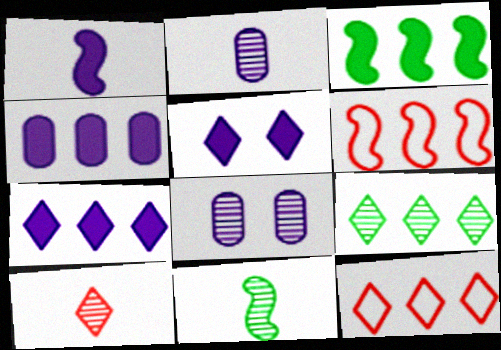[[1, 4, 5], 
[2, 10, 11], 
[4, 6, 9], 
[7, 9, 12]]